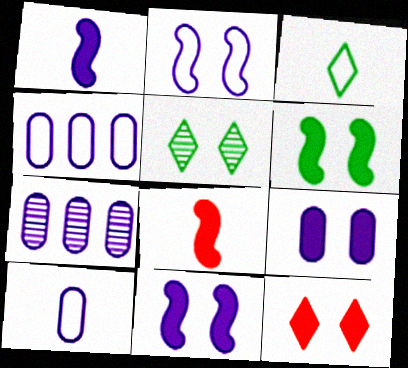[[4, 5, 8], 
[6, 9, 12], 
[7, 9, 10]]